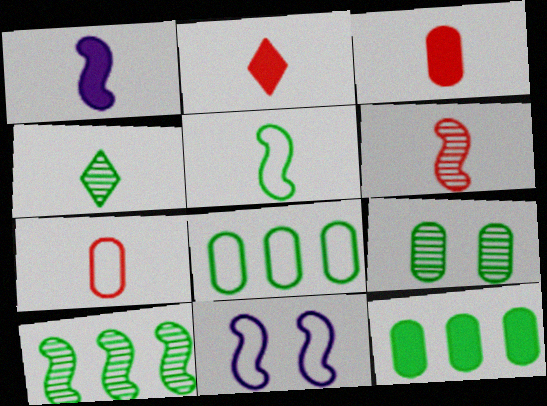[[1, 4, 7], 
[1, 5, 6], 
[2, 6, 7], 
[4, 9, 10]]